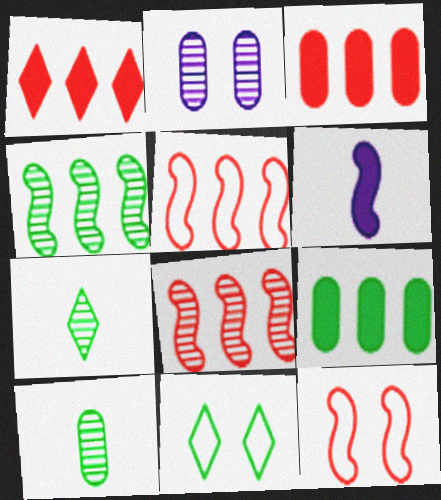[[2, 7, 8], 
[4, 6, 12]]